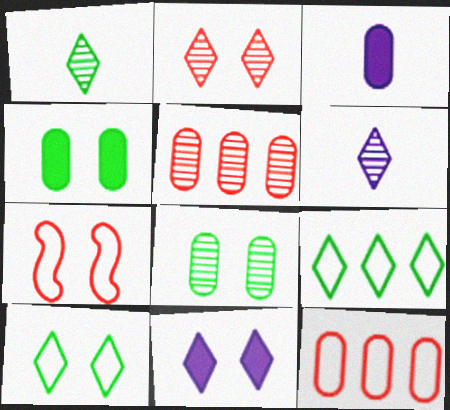[[2, 10, 11], 
[3, 8, 12], 
[7, 8, 11]]